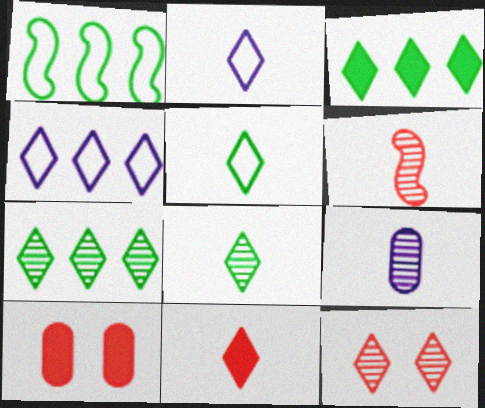[[2, 3, 12], 
[2, 8, 11], 
[6, 8, 9]]